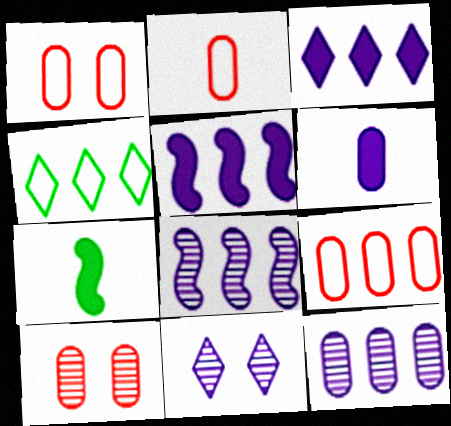[[1, 2, 9], 
[7, 9, 11]]